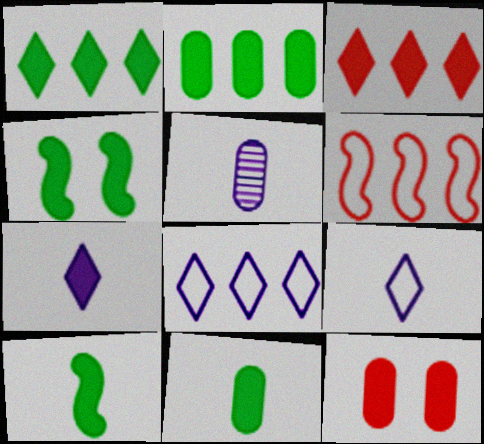[[1, 4, 11]]